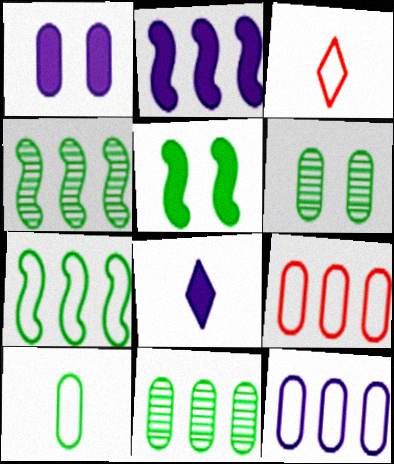[[1, 2, 8], 
[1, 3, 4], 
[2, 3, 6]]